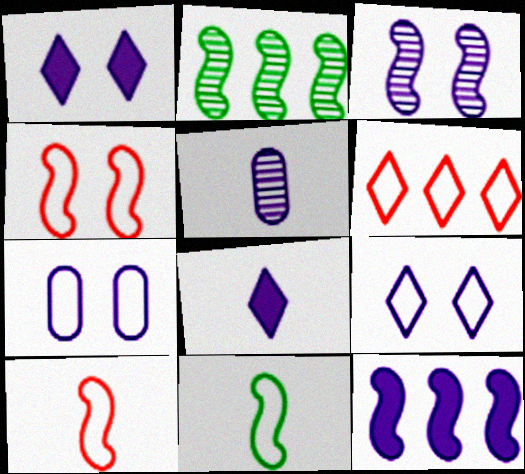[[1, 3, 7], 
[5, 9, 12], 
[6, 7, 11]]